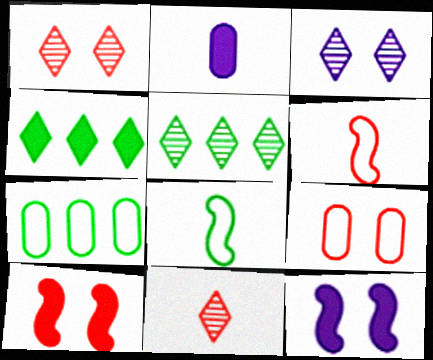[[1, 9, 10], 
[2, 4, 10], 
[2, 8, 11], 
[3, 5, 11], 
[7, 11, 12]]